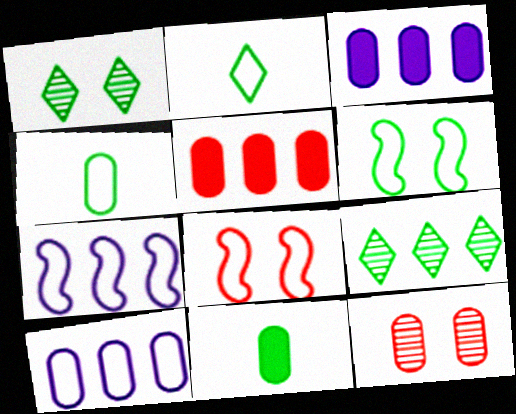[[2, 8, 10], 
[3, 4, 12], 
[5, 7, 9], 
[6, 9, 11], 
[10, 11, 12]]